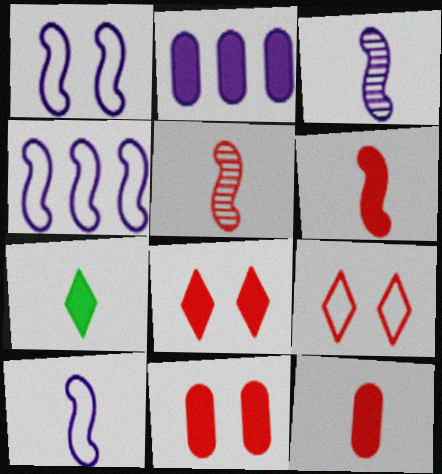[[1, 4, 10]]